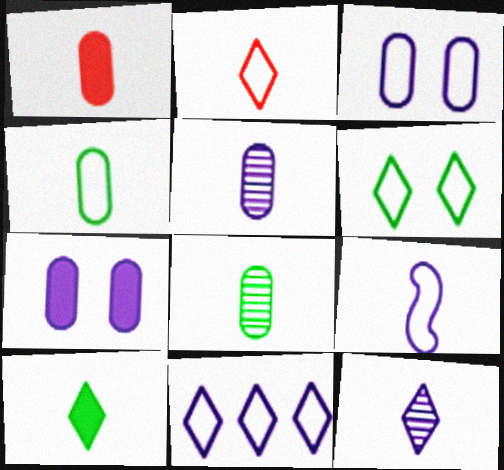[[1, 4, 5], 
[2, 4, 9], 
[2, 6, 11], 
[2, 10, 12], 
[3, 9, 11]]